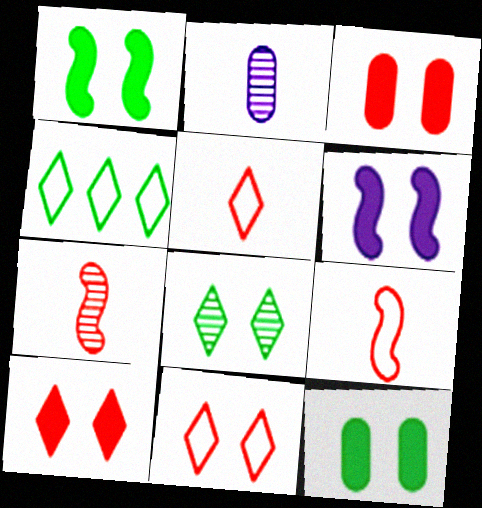[[6, 10, 12]]